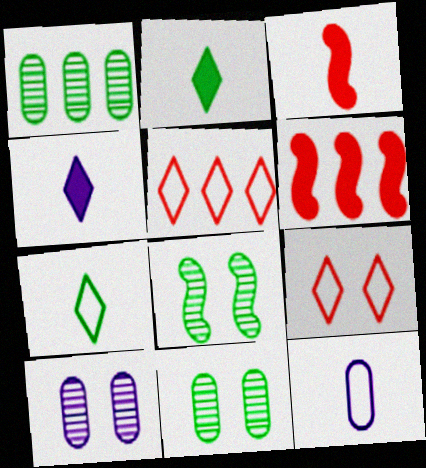[[6, 7, 10]]